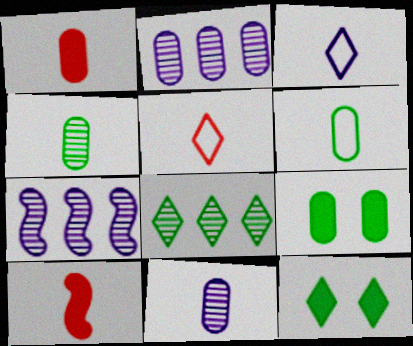[[1, 6, 11], 
[3, 4, 10], 
[5, 7, 9]]